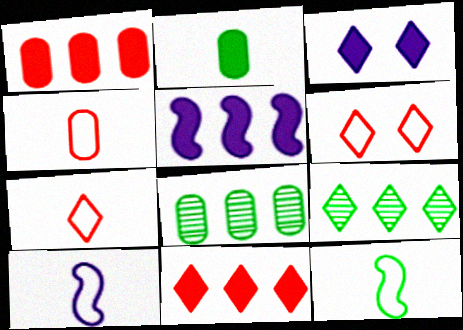[[3, 7, 9]]